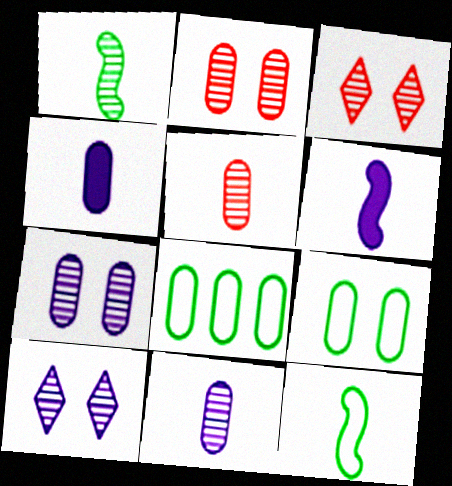[[2, 4, 8], 
[3, 6, 8]]